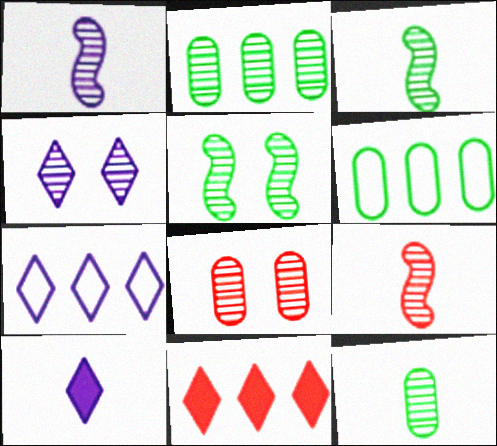[[1, 3, 9], 
[2, 4, 9], 
[4, 5, 8], 
[4, 7, 10]]